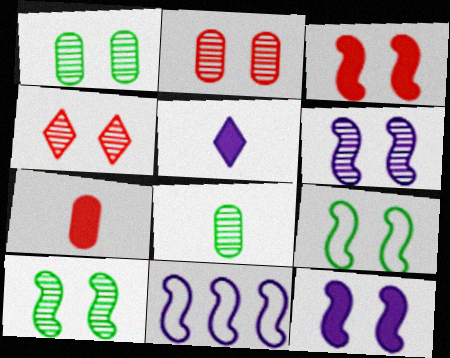[[1, 4, 6], 
[3, 6, 9]]